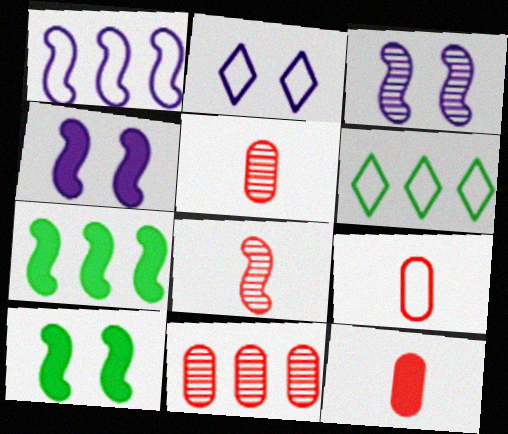[[1, 8, 10], 
[2, 5, 7], 
[3, 6, 12], 
[4, 5, 6], 
[5, 9, 12]]